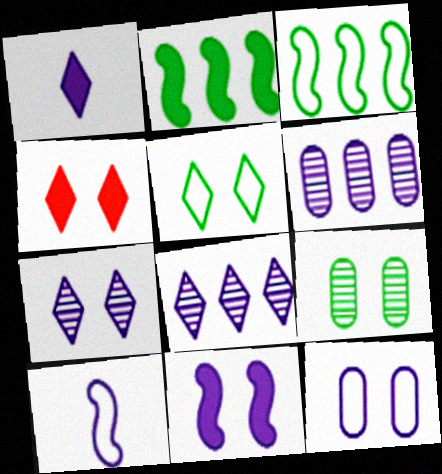[[4, 5, 7], 
[7, 11, 12]]